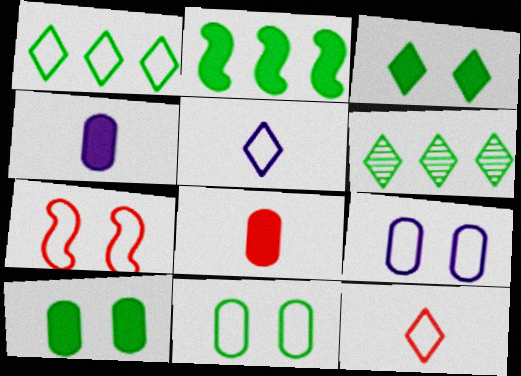[[4, 6, 7]]